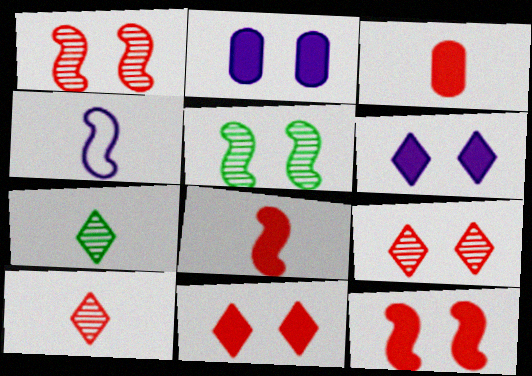[[3, 4, 7]]